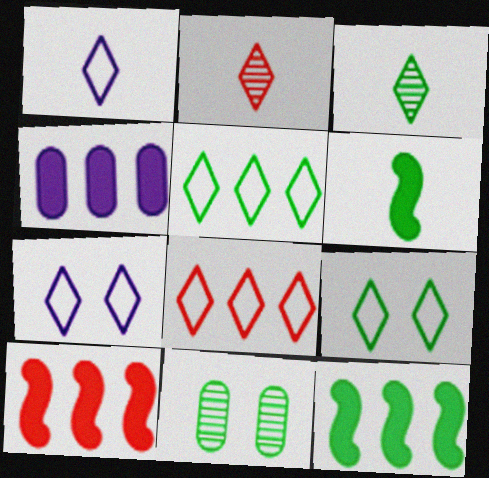[[1, 8, 9], 
[1, 10, 11], 
[5, 6, 11]]